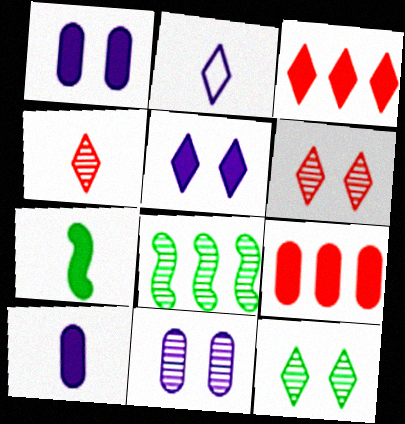[[1, 3, 7], 
[2, 3, 12], 
[4, 8, 11], 
[5, 7, 9]]